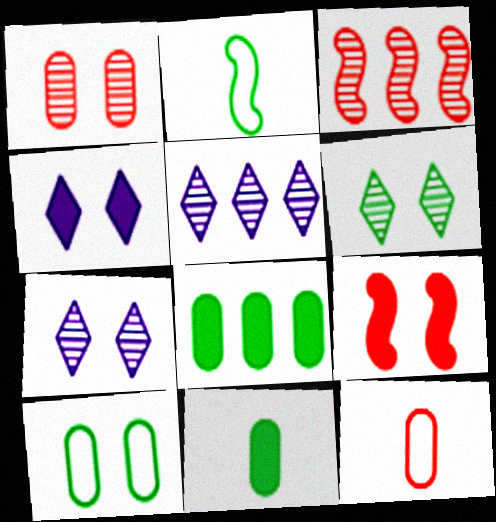[[2, 6, 8], 
[7, 9, 10]]